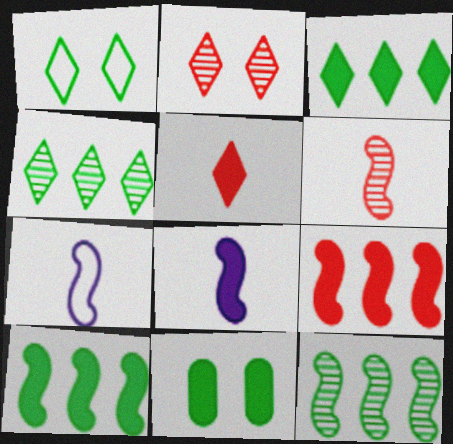[]